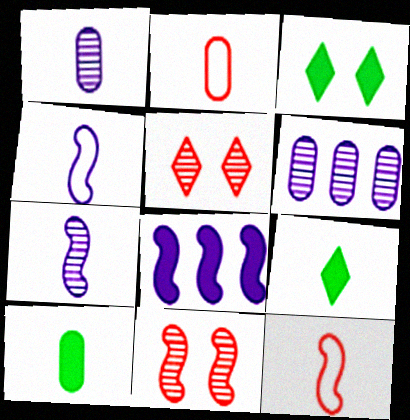[[1, 2, 10], 
[1, 9, 12], 
[2, 7, 9], 
[3, 6, 12]]